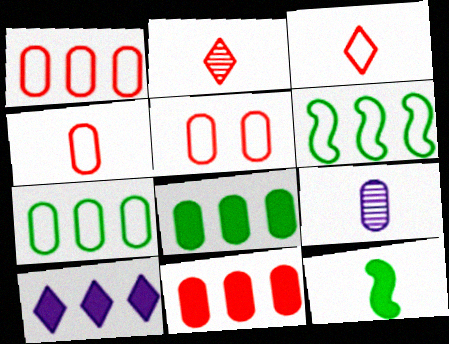[[1, 4, 5], 
[3, 9, 12], 
[5, 8, 9]]